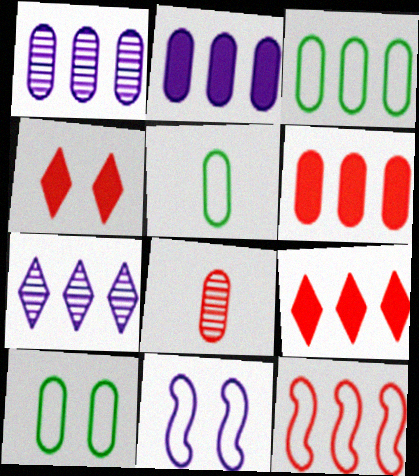[[1, 3, 6], 
[2, 8, 10], 
[3, 5, 10], 
[4, 8, 12]]